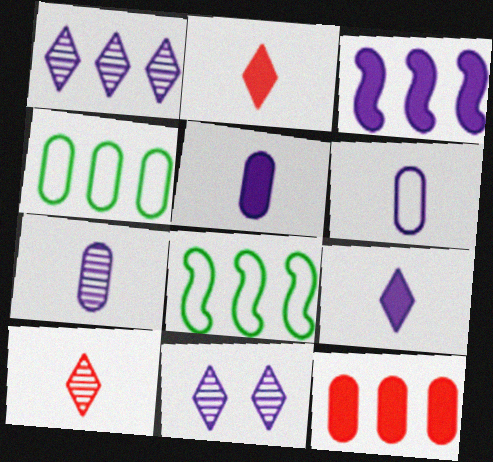[[1, 8, 12], 
[3, 6, 11], 
[5, 6, 7]]